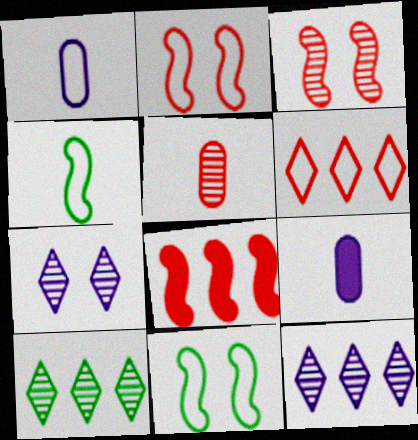[[1, 6, 11], 
[2, 9, 10]]